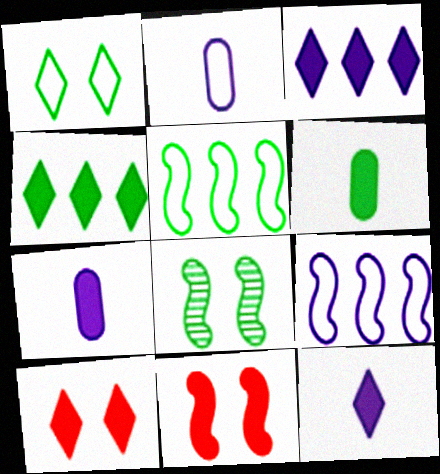[[3, 6, 11], 
[4, 7, 11], 
[4, 10, 12]]